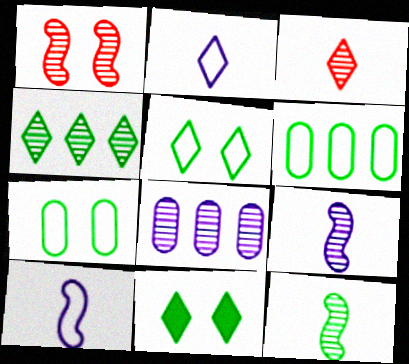[[6, 11, 12]]